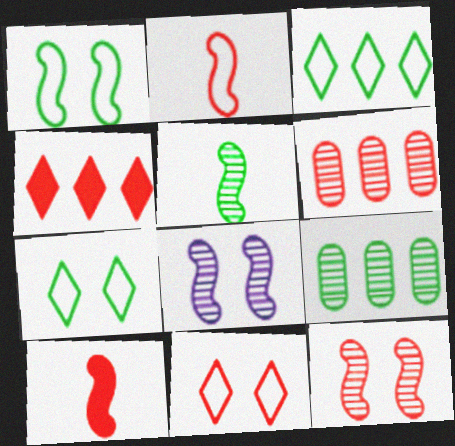[[6, 10, 11]]